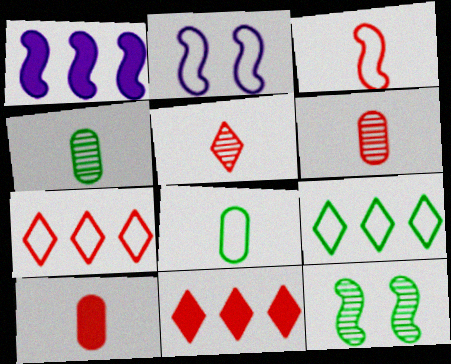[[1, 3, 12], 
[2, 4, 11], 
[2, 7, 8], 
[3, 5, 10]]